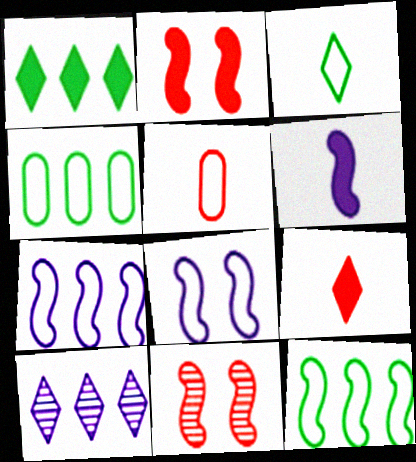[[6, 11, 12]]